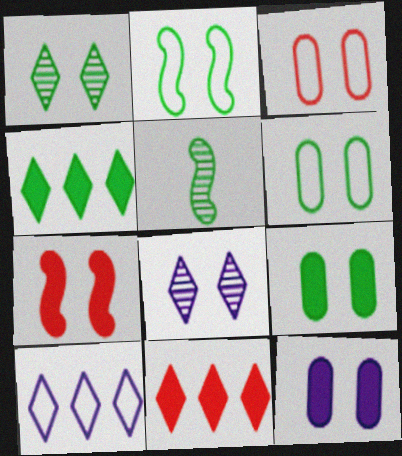[[1, 2, 9], 
[4, 5, 6], 
[6, 7, 8]]